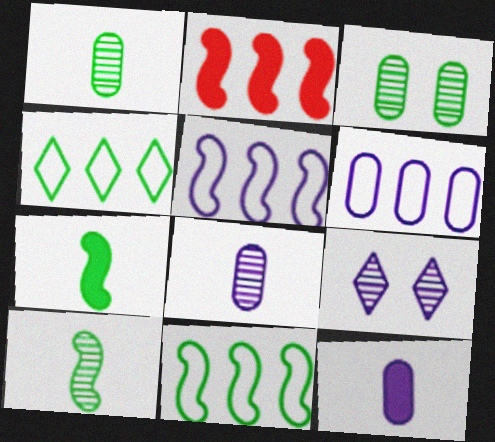[[3, 4, 7], 
[5, 9, 12]]